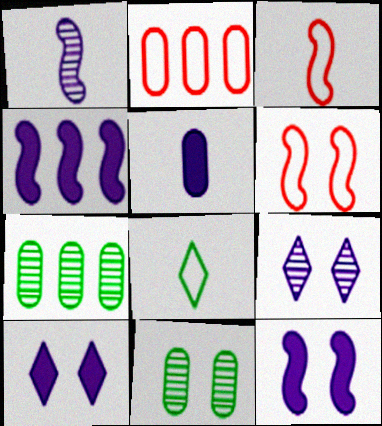[[2, 5, 11], 
[3, 7, 10], 
[4, 5, 10], 
[6, 10, 11]]